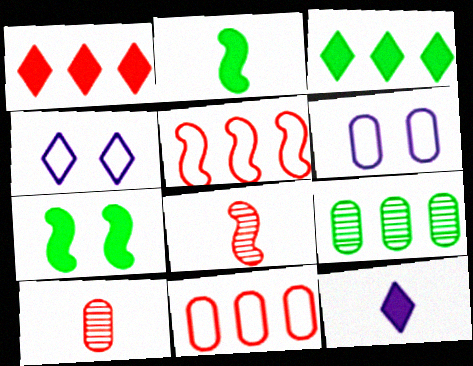[[3, 6, 8]]